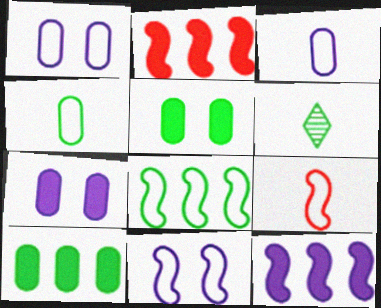[[1, 2, 6], 
[5, 6, 8], 
[8, 9, 11]]